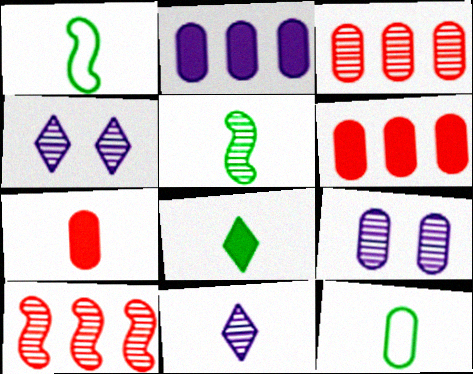[[1, 4, 6], 
[1, 7, 11], 
[3, 4, 5], 
[5, 8, 12], 
[6, 9, 12]]